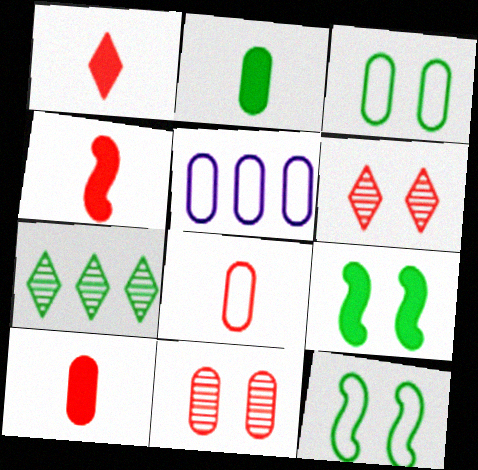[[1, 4, 10], 
[2, 5, 11], 
[2, 7, 12], 
[3, 5, 8]]